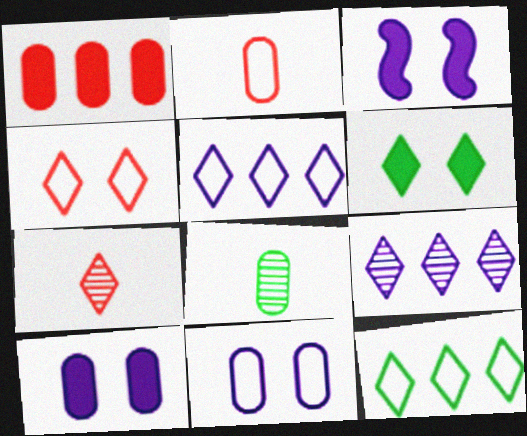[[1, 8, 11], 
[5, 6, 7]]